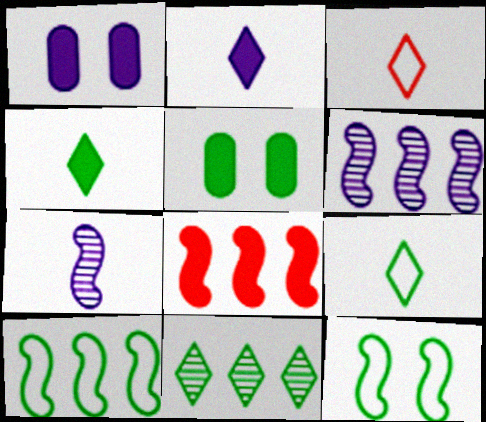[[1, 4, 8], 
[2, 5, 8], 
[3, 5, 6], 
[6, 8, 10], 
[7, 8, 12]]